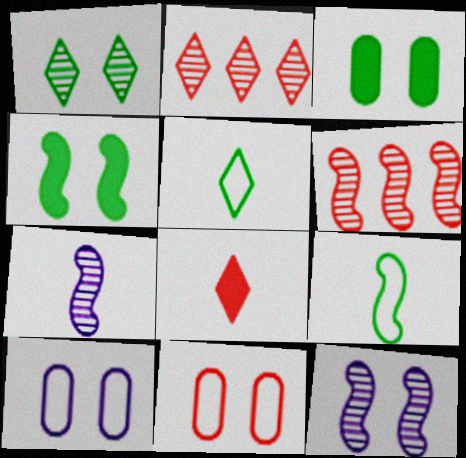[[6, 8, 11]]